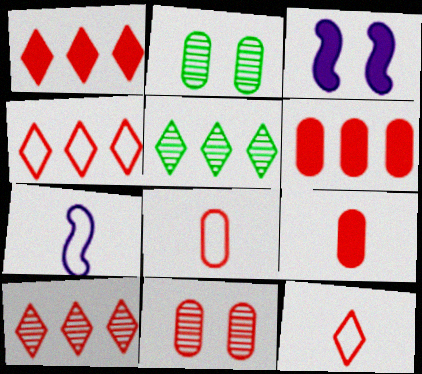[[1, 2, 7], 
[1, 4, 10], 
[3, 5, 8], 
[6, 8, 11]]